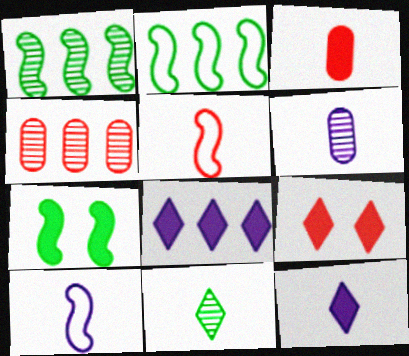[[2, 4, 8], 
[2, 6, 9], 
[3, 7, 8], 
[3, 10, 11], 
[4, 5, 9], 
[6, 10, 12]]